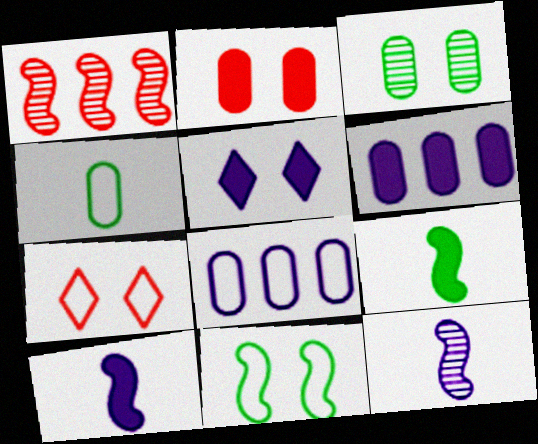[[1, 4, 5], 
[1, 10, 11], 
[5, 6, 10], 
[5, 8, 12]]